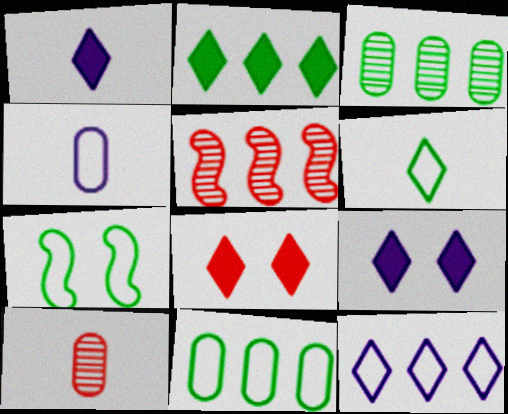[[1, 2, 8], 
[6, 7, 11]]